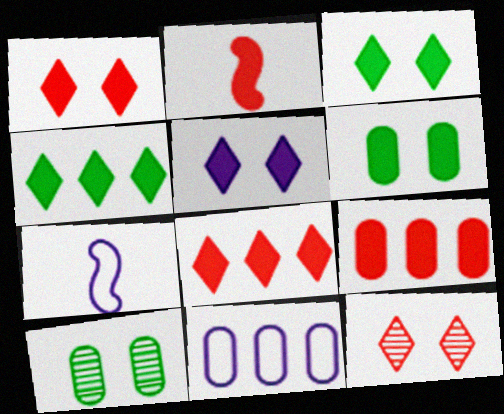[[1, 2, 9], 
[1, 3, 5], 
[7, 8, 10]]